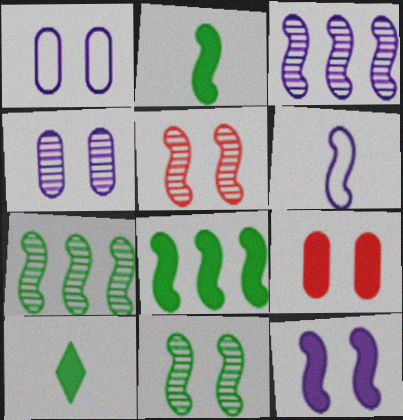[[3, 6, 12], 
[5, 6, 8]]